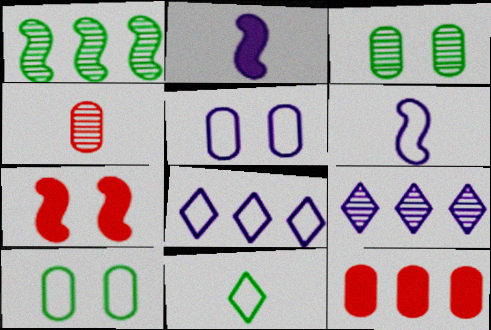[[1, 6, 7], 
[1, 8, 12], 
[2, 4, 11], 
[2, 5, 9], 
[5, 6, 8]]